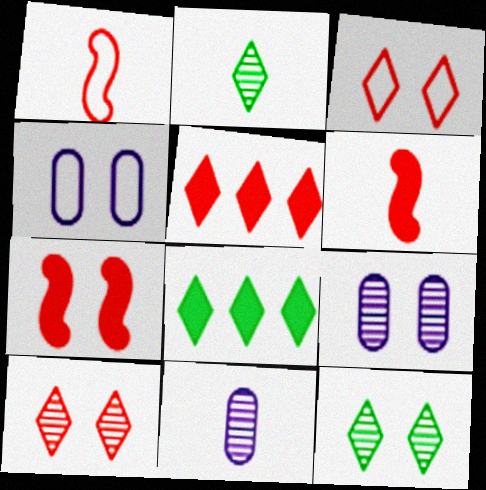[[1, 8, 9], 
[4, 7, 12]]